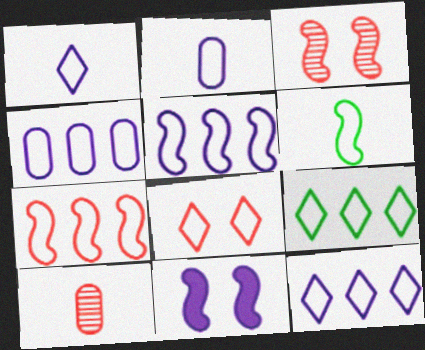[[1, 8, 9], 
[4, 5, 12], 
[4, 6, 8], 
[4, 7, 9], 
[9, 10, 11]]